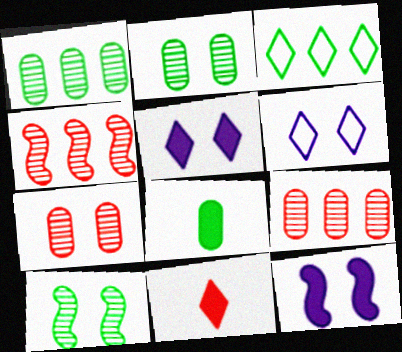[[3, 8, 10], 
[4, 6, 8]]